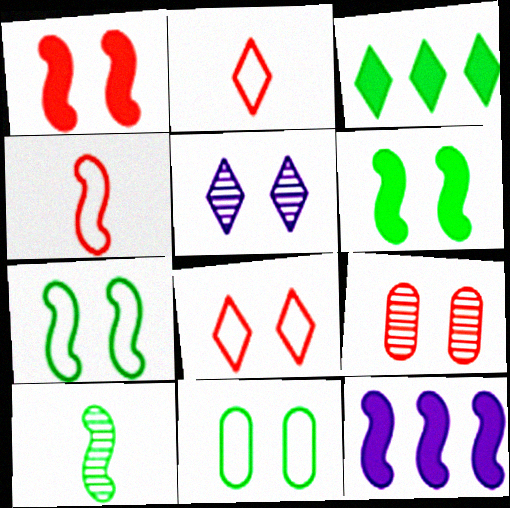[[1, 5, 11], 
[1, 8, 9], 
[2, 3, 5], 
[3, 10, 11]]